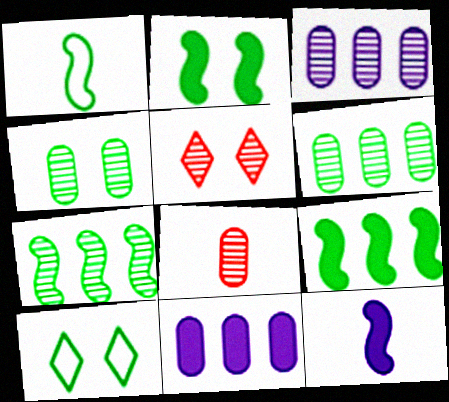[[1, 2, 7], 
[1, 5, 11], 
[2, 4, 10], 
[3, 4, 8]]